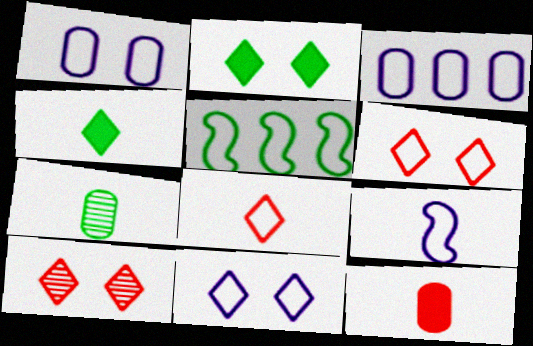[[1, 5, 8], 
[2, 5, 7], 
[2, 10, 11], 
[3, 9, 11]]